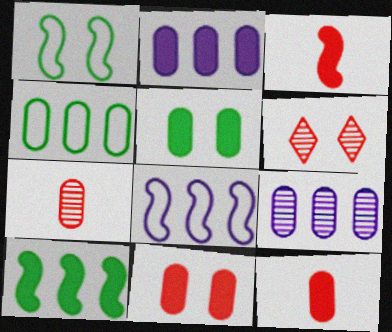[[2, 5, 12]]